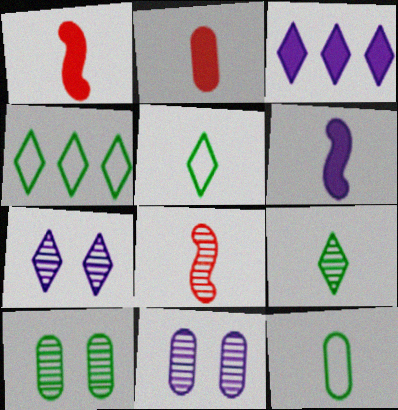[[1, 4, 11]]